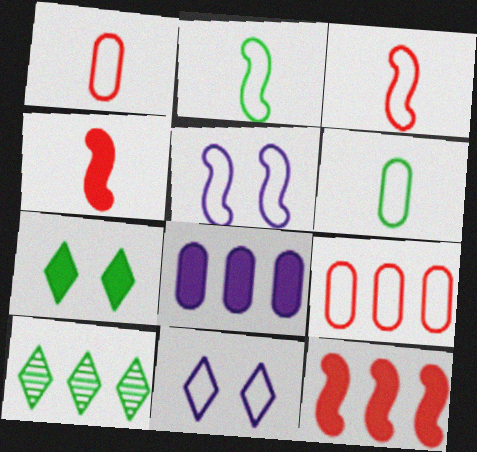[[2, 9, 11], 
[4, 7, 8]]